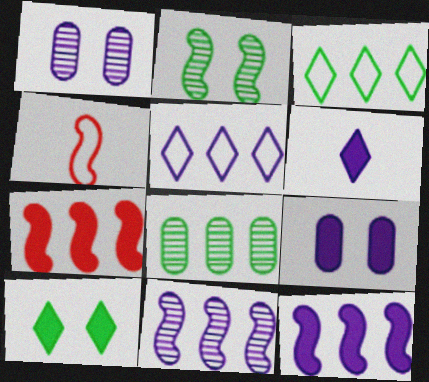[[2, 4, 12], 
[5, 7, 8], 
[6, 9, 12]]